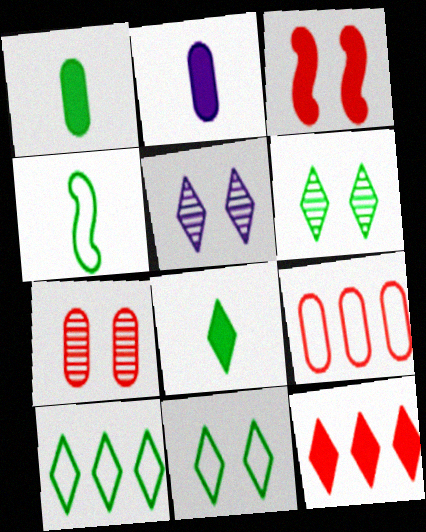[[6, 8, 10]]